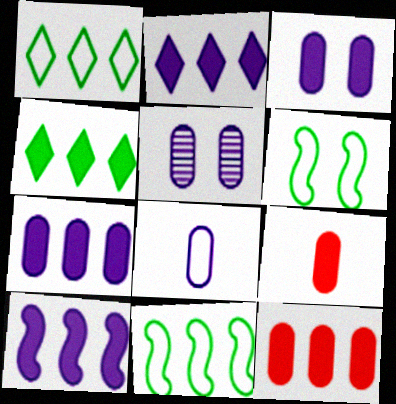[[2, 7, 10], 
[4, 10, 12], 
[5, 7, 8]]